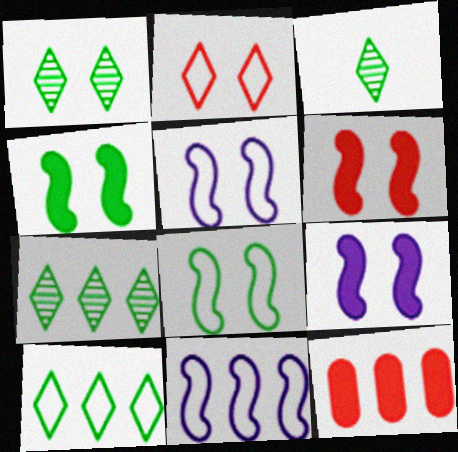[[1, 3, 7], 
[3, 5, 12], 
[4, 6, 9], 
[7, 11, 12]]